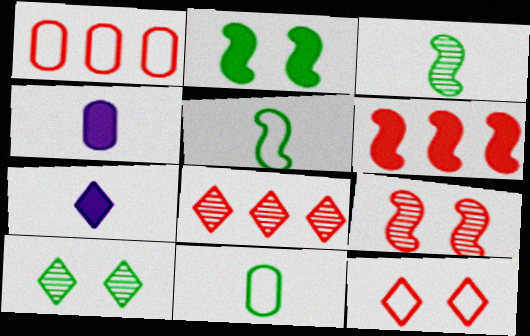[[1, 6, 8]]